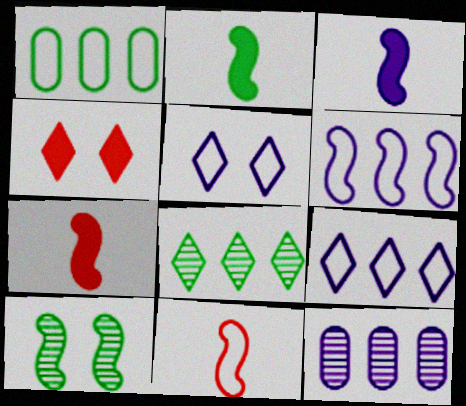[[1, 5, 11], 
[2, 3, 7], 
[3, 5, 12], 
[6, 7, 10]]